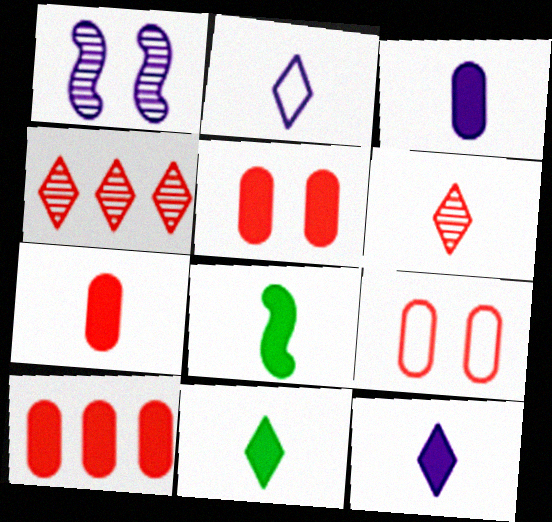[[2, 6, 11], 
[5, 7, 10], 
[7, 8, 12]]